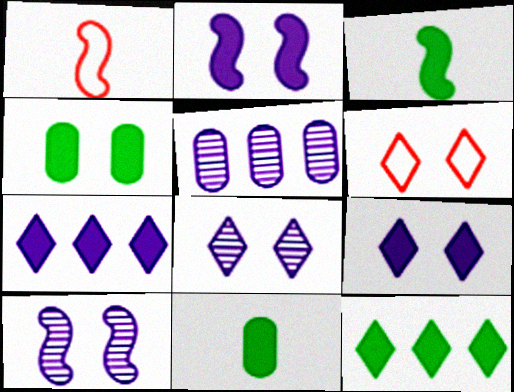[[3, 4, 12], 
[3, 5, 6], 
[4, 6, 10]]